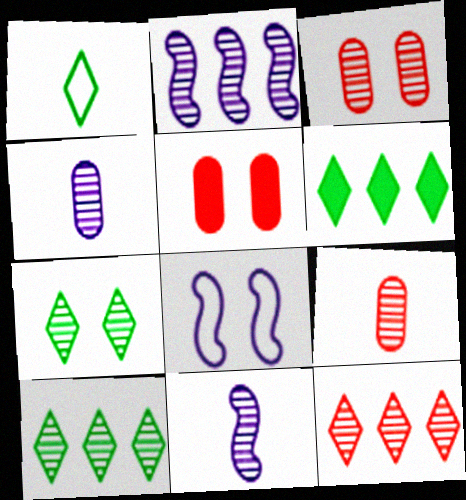[[1, 2, 5], 
[1, 6, 7], 
[2, 7, 9], 
[3, 10, 11], 
[5, 7, 8], 
[6, 8, 9]]